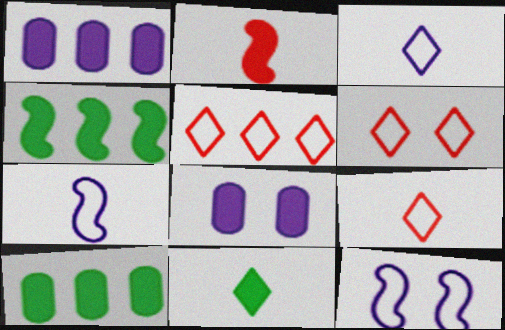[[5, 6, 9]]